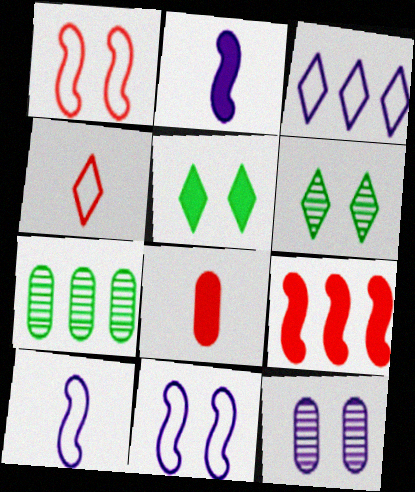[[1, 5, 12], 
[2, 3, 12], 
[3, 7, 9]]